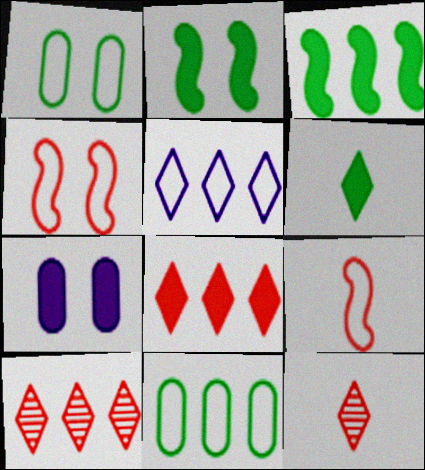[[1, 5, 9]]